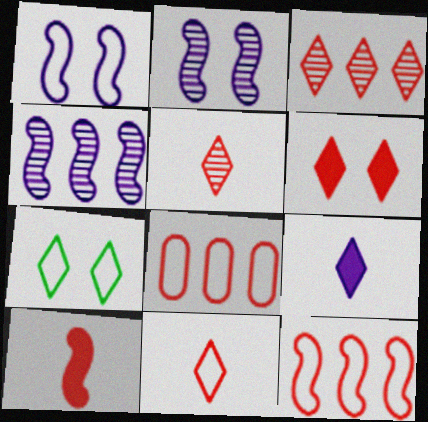[[3, 6, 11], 
[3, 7, 9]]